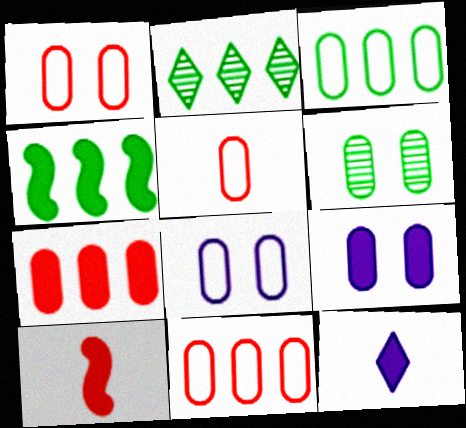[[1, 5, 11], 
[1, 6, 9], 
[2, 3, 4], 
[2, 8, 10], 
[3, 5, 8]]